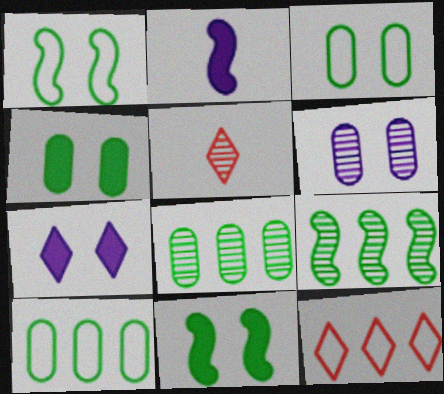[[5, 6, 9]]